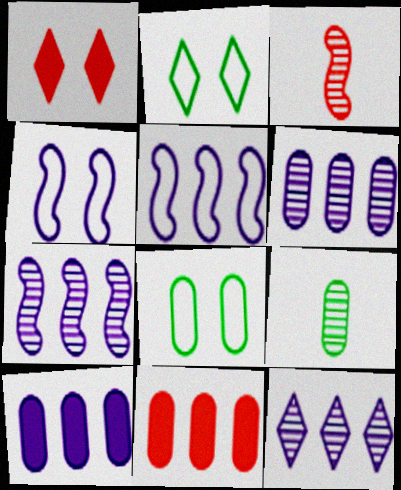[[1, 5, 9], 
[2, 3, 10], 
[5, 10, 12], 
[6, 7, 12]]